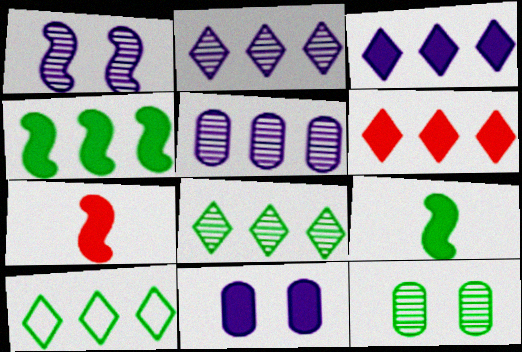[[2, 6, 10], 
[6, 9, 11], 
[9, 10, 12]]